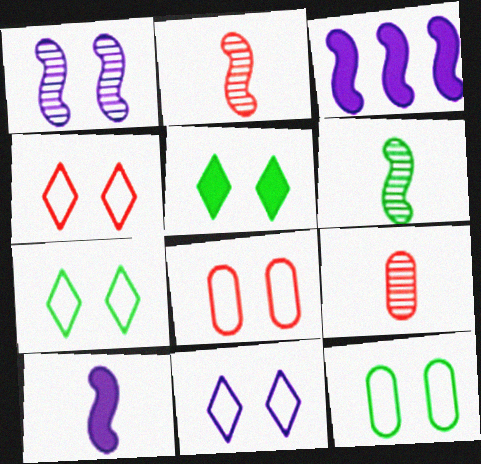[[1, 5, 8], 
[3, 7, 9], 
[4, 7, 11]]